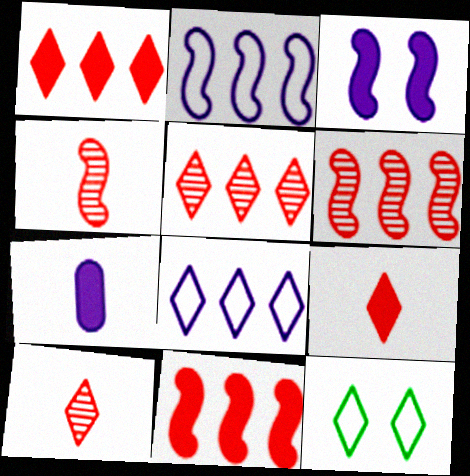[[6, 7, 12]]